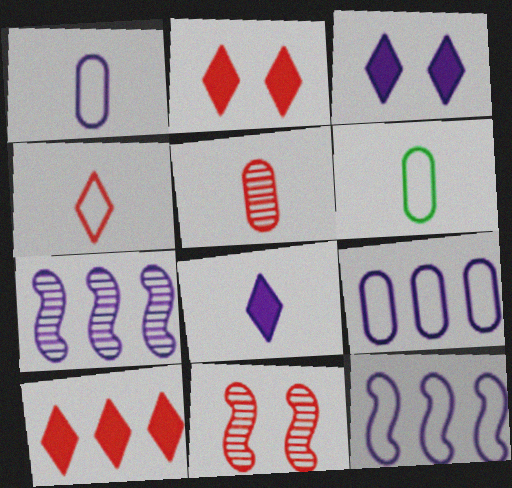[[1, 3, 7], 
[2, 6, 7]]